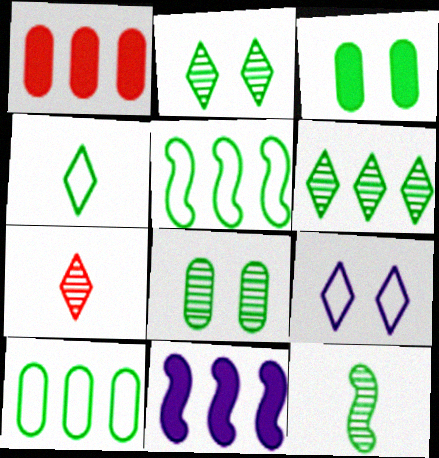[[1, 9, 12], 
[6, 8, 12]]